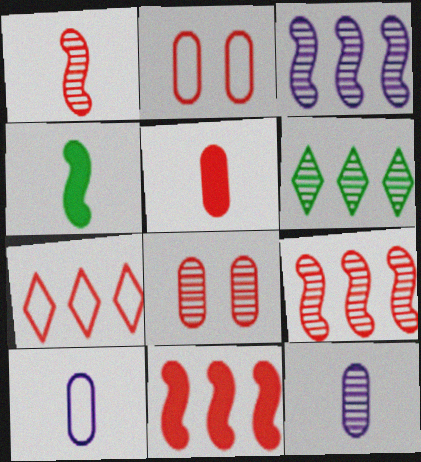[]